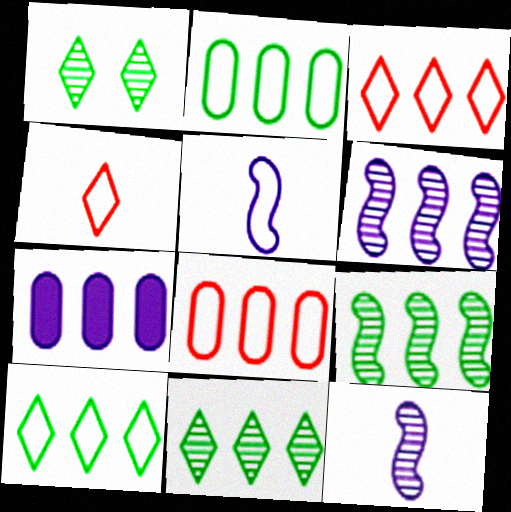[[3, 7, 9]]